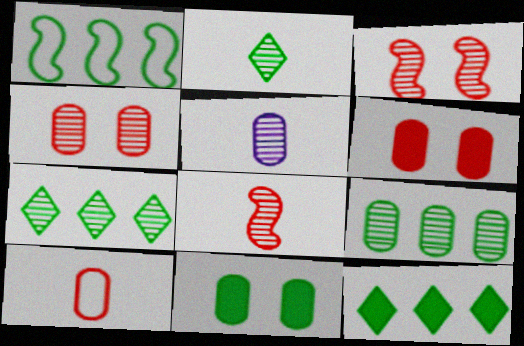[[1, 2, 11], 
[1, 9, 12], 
[2, 5, 8], 
[3, 5, 7], 
[4, 5, 9]]